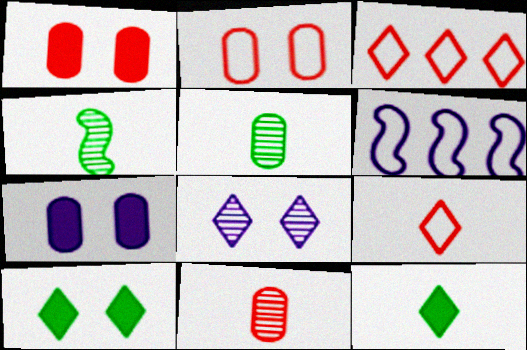[[3, 4, 7], 
[3, 8, 12], 
[6, 10, 11]]